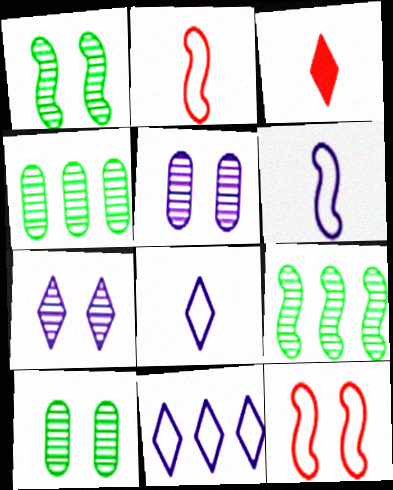[]